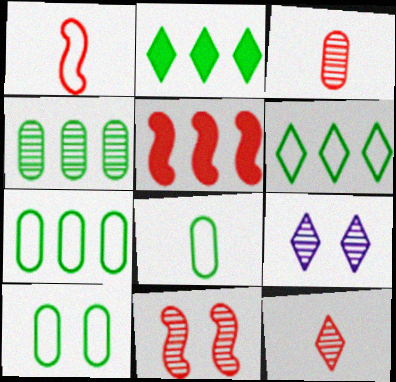[[1, 5, 11], 
[5, 8, 9], 
[7, 8, 10]]